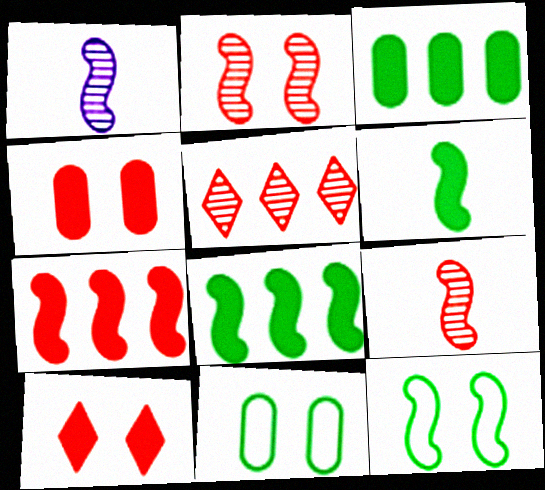[[1, 7, 12]]